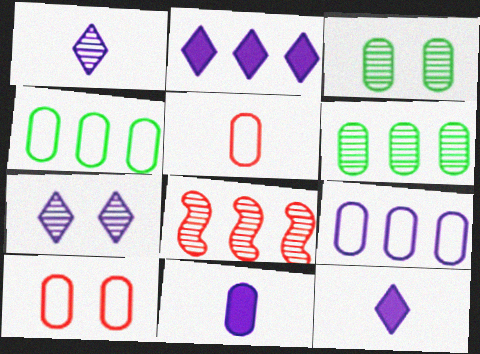[[1, 3, 8], 
[2, 4, 8], 
[6, 10, 11]]